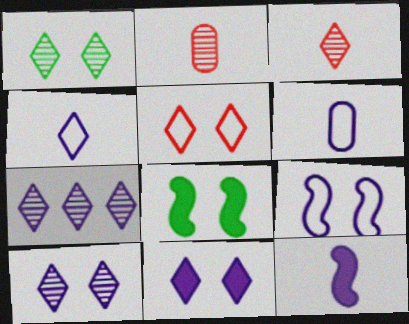[[1, 3, 7], 
[1, 5, 11], 
[4, 7, 11]]